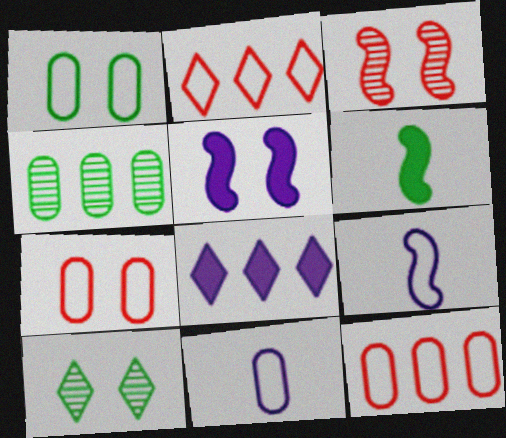[[1, 2, 9], 
[1, 11, 12], 
[5, 7, 10]]